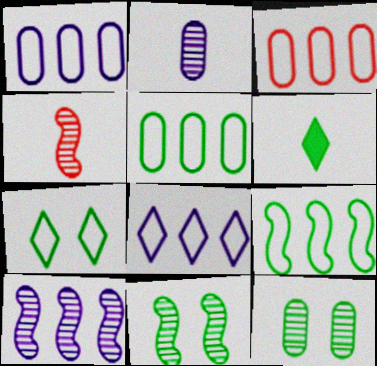[[1, 3, 5], 
[3, 8, 9], 
[4, 10, 11], 
[5, 6, 11], 
[6, 9, 12]]